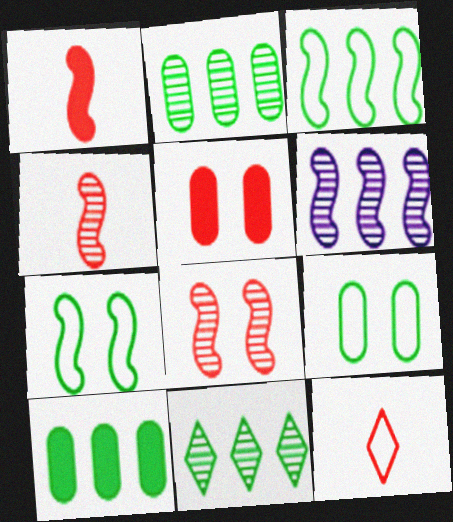[[1, 6, 7], 
[3, 10, 11]]